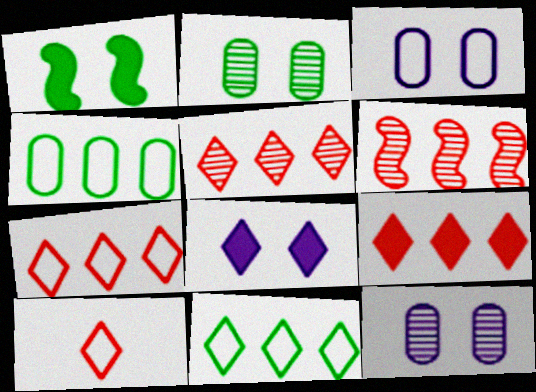[[5, 7, 9]]